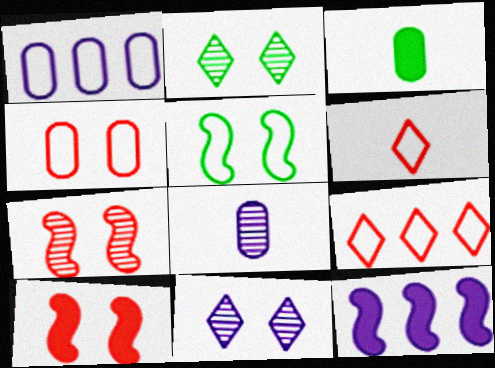[[1, 5, 6]]